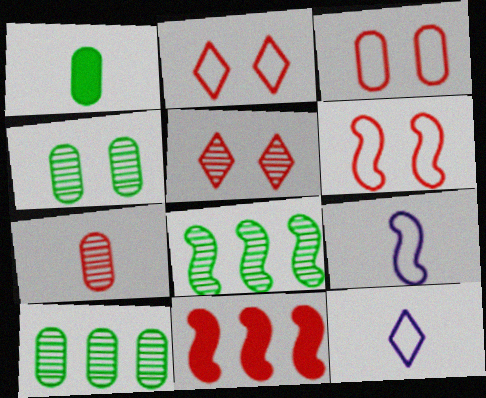[[2, 3, 6], 
[2, 7, 11], 
[4, 11, 12]]